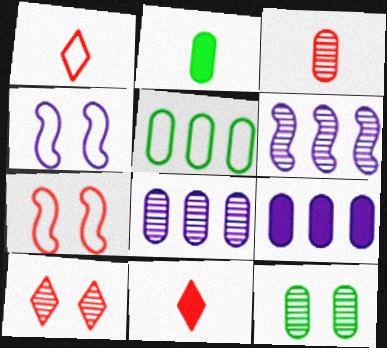[[1, 4, 5], 
[2, 5, 12], 
[3, 8, 12]]